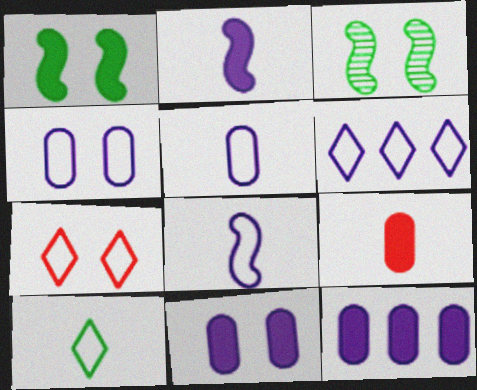[[3, 6, 9], 
[3, 7, 11], 
[4, 6, 8], 
[6, 7, 10]]